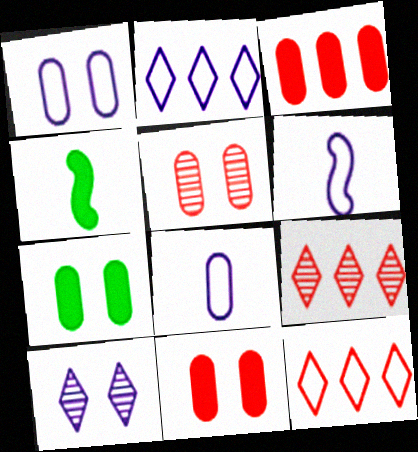[[1, 2, 6], 
[1, 4, 9], 
[1, 5, 7], 
[2, 4, 5], 
[6, 7, 9]]